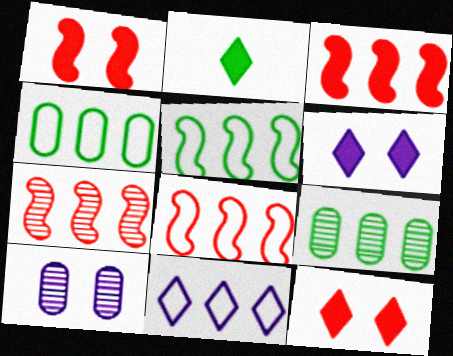[[2, 8, 10], 
[3, 7, 8], 
[3, 9, 11], 
[4, 8, 11]]